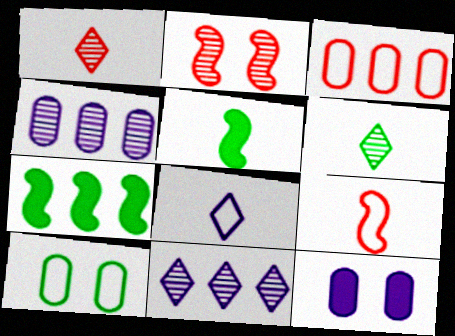[[2, 4, 6], 
[3, 7, 11], 
[6, 7, 10]]